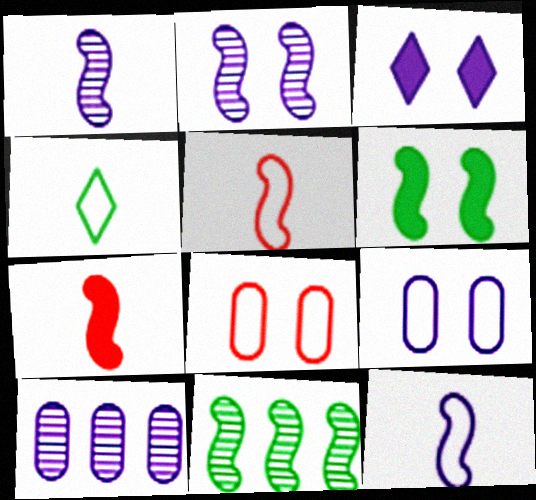[[2, 3, 9], 
[3, 10, 12]]